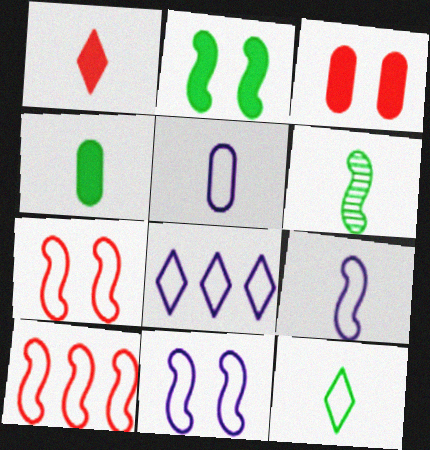[[1, 5, 6], 
[3, 6, 8], 
[4, 6, 12], 
[5, 8, 11]]